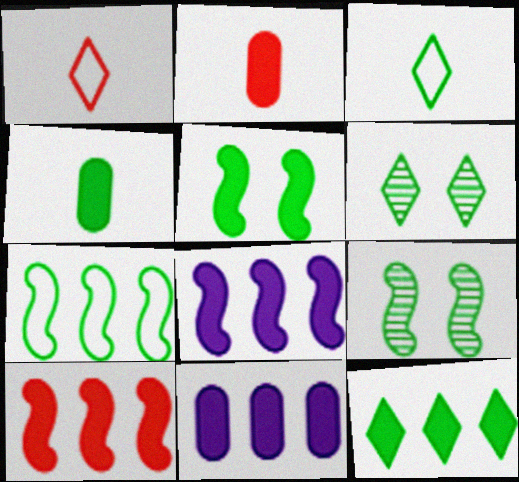[[1, 9, 11], 
[3, 6, 12], 
[4, 5, 12], 
[4, 6, 7], 
[10, 11, 12]]